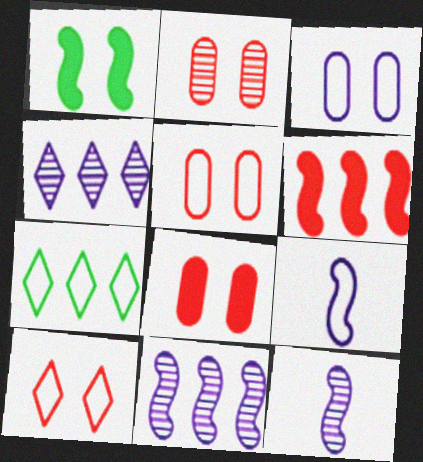[[2, 5, 8], 
[5, 7, 9], 
[7, 8, 12]]